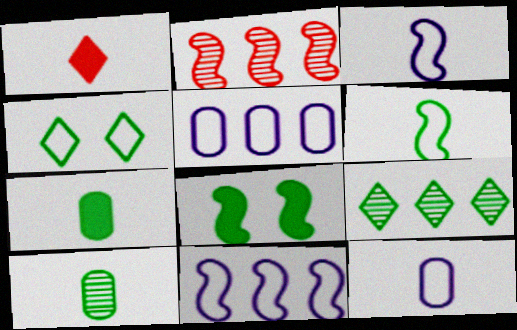[[1, 3, 10], 
[2, 3, 8]]